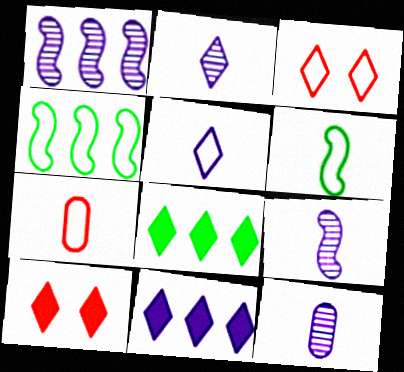[[2, 3, 8], 
[2, 9, 12], 
[4, 10, 12], 
[5, 6, 7]]